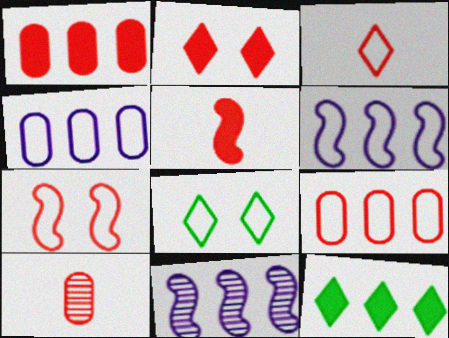[[1, 2, 5], 
[3, 5, 10], 
[3, 7, 9], 
[9, 11, 12]]